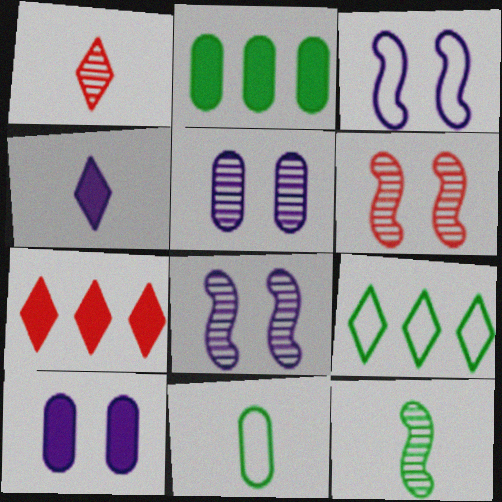[[1, 2, 3], 
[7, 8, 11]]